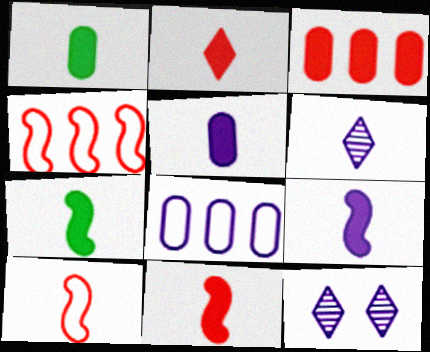[[1, 2, 9], 
[1, 4, 12], 
[1, 6, 10], 
[2, 5, 7], 
[7, 9, 11], 
[8, 9, 12]]